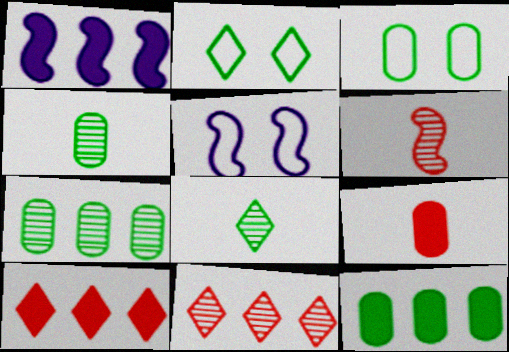[[1, 10, 12], 
[3, 4, 12], 
[4, 5, 10]]